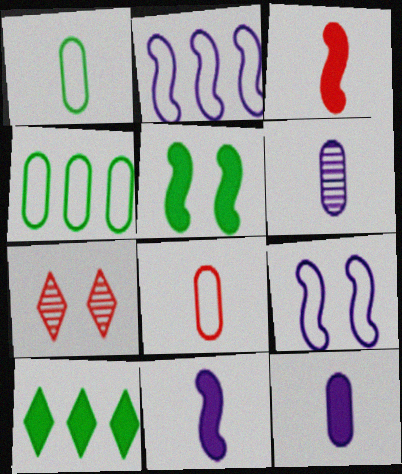[[4, 7, 11]]